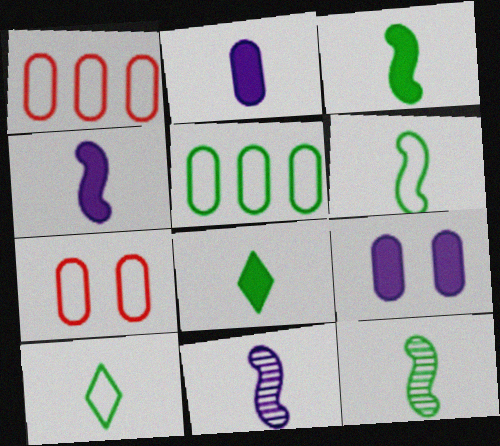[[3, 6, 12]]